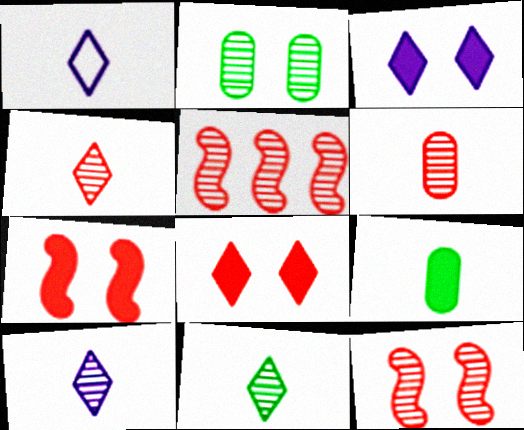[[2, 5, 10], 
[4, 10, 11]]